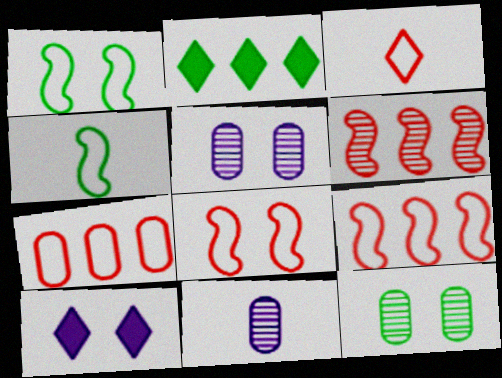[[2, 4, 12], 
[2, 8, 11], 
[3, 7, 8], 
[8, 10, 12]]